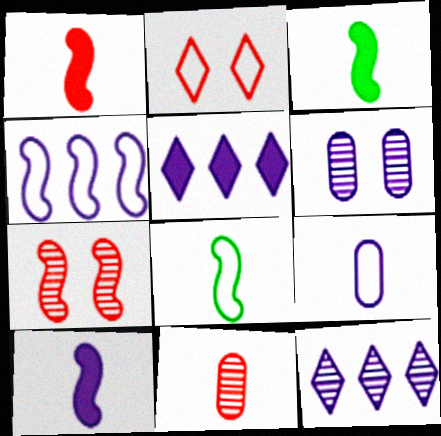[[1, 3, 10], 
[3, 4, 7]]